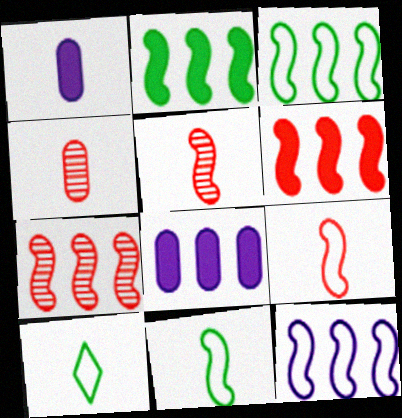[[1, 5, 10], 
[2, 7, 12]]